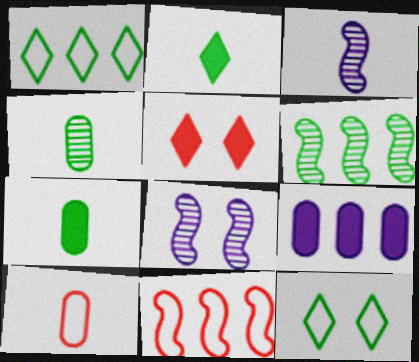[[2, 3, 10], 
[6, 7, 12]]